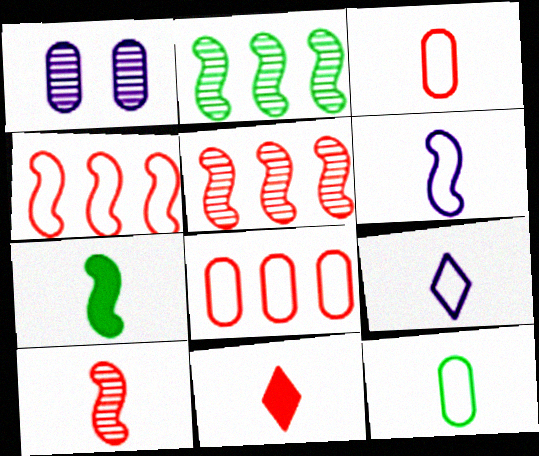[[3, 10, 11], 
[6, 7, 10]]